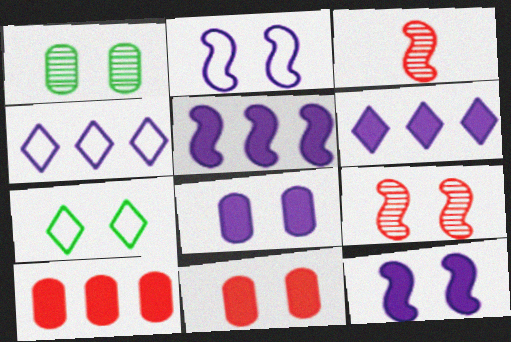[[7, 8, 9]]